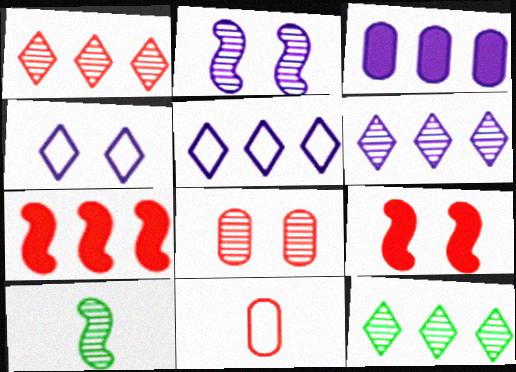[[1, 6, 12], 
[1, 9, 11], 
[6, 8, 10]]